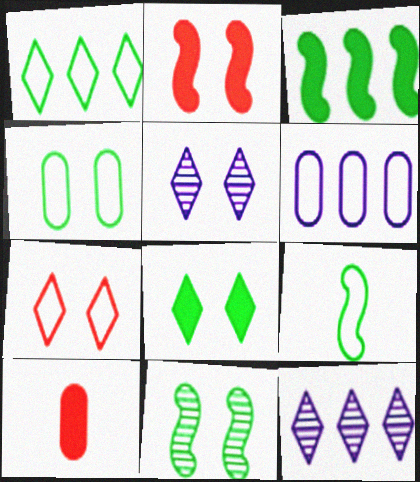[[1, 4, 9], 
[2, 4, 5], 
[3, 9, 11], 
[4, 8, 11], 
[5, 7, 8], 
[6, 7, 9]]